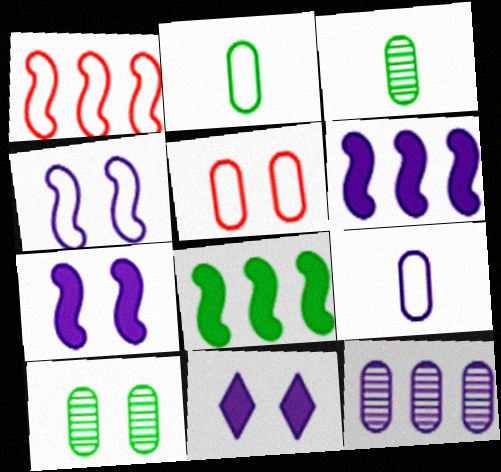[[1, 3, 11]]